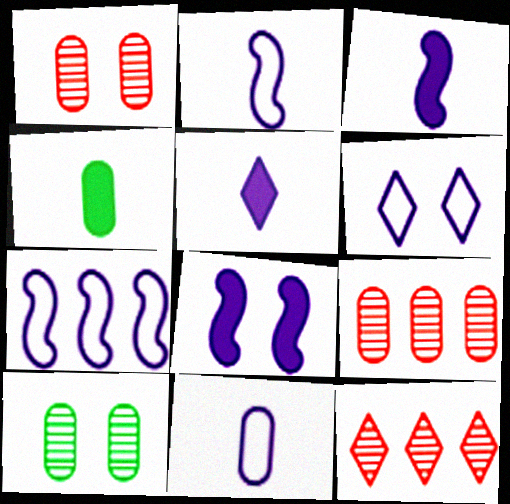[[6, 7, 11]]